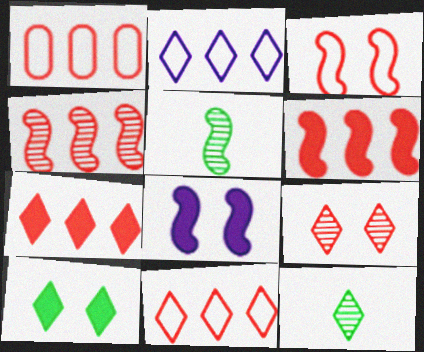[[1, 4, 7], 
[1, 8, 12]]